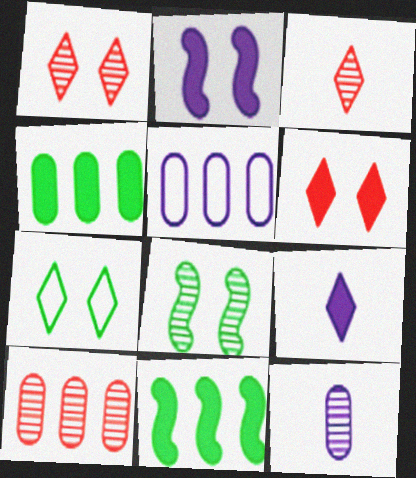[[4, 5, 10]]